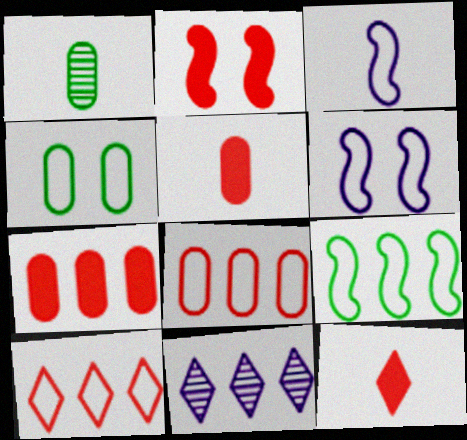[[1, 3, 12], 
[2, 7, 12], 
[3, 4, 10], 
[7, 9, 11]]